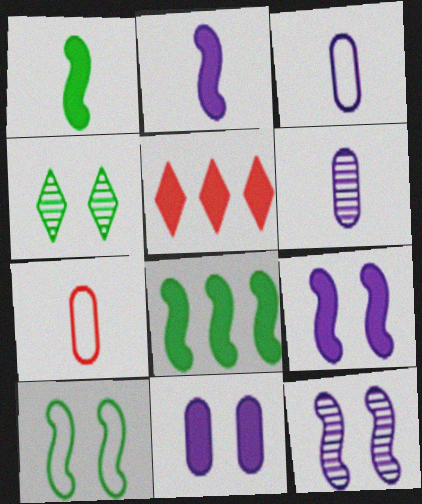[[1, 5, 11], 
[5, 6, 10]]